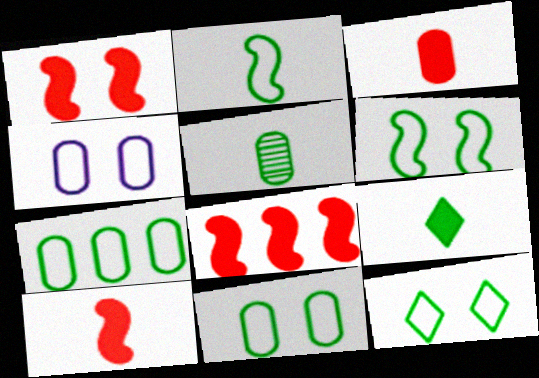[[1, 8, 10], 
[2, 5, 9], 
[2, 7, 12], 
[6, 11, 12]]